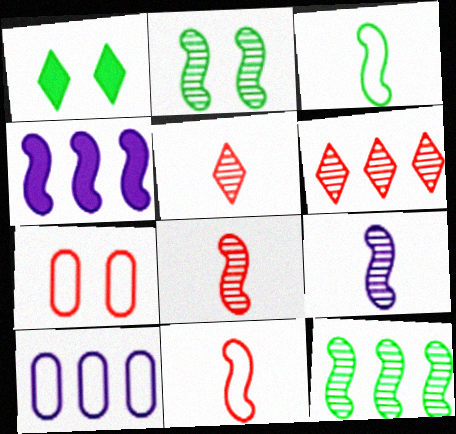[[1, 8, 10], 
[2, 4, 11]]